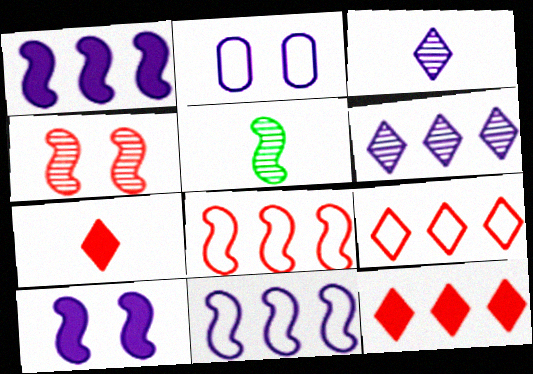[[1, 2, 3], 
[2, 5, 12], 
[5, 8, 10]]